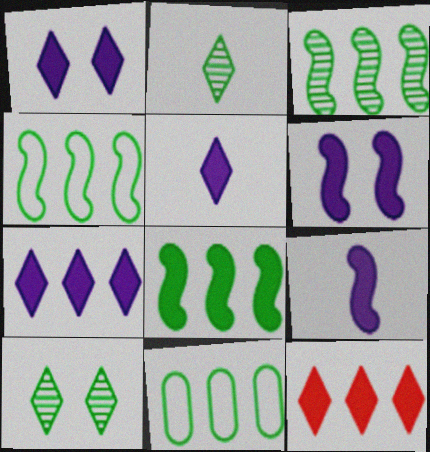[[1, 5, 7], 
[3, 4, 8]]